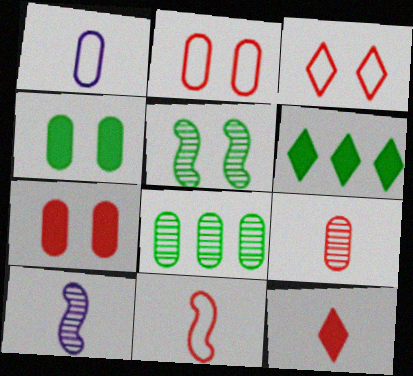[[1, 7, 8], 
[2, 6, 10], 
[9, 11, 12]]